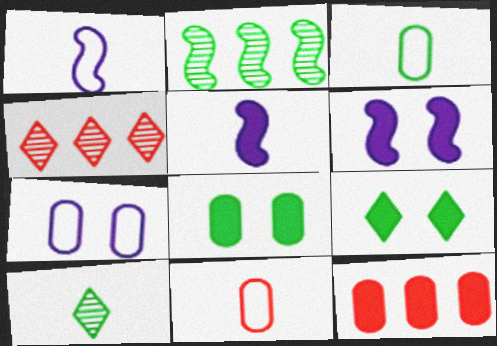[[1, 4, 8], 
[2, 3, 9], 
[3, 4, 6], 
[5, 9, 12], 
[5, 10, 11]]